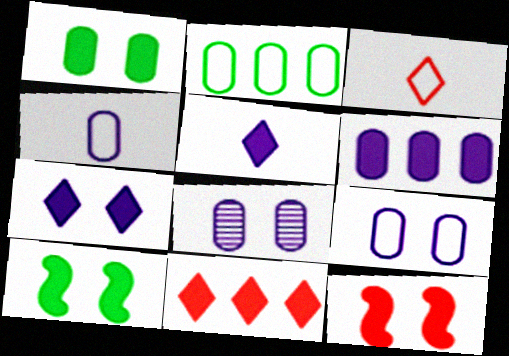[[1, 7, 12], 
[4, 6, 8]]